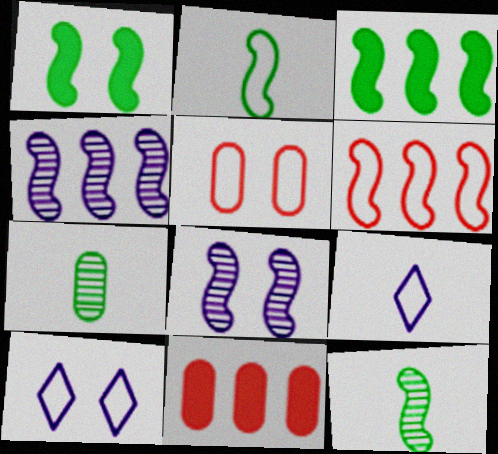[[3, 4, 6], 
[10, 11, 12]]